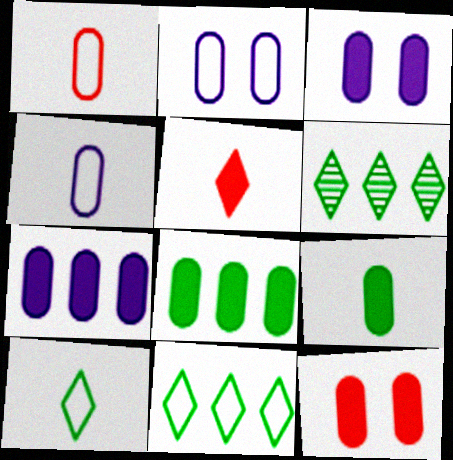[[7, 9, 12]]